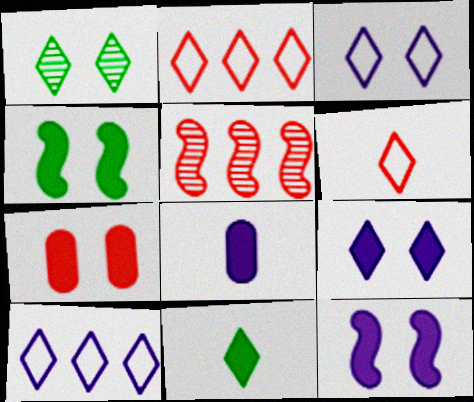[[4, 7, 9], 
[5, 6, 7]]